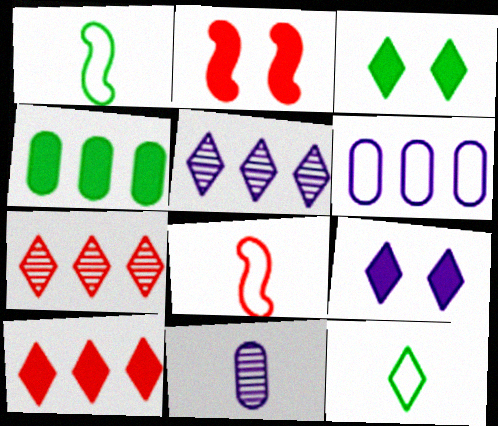[[7, 9, 12]]